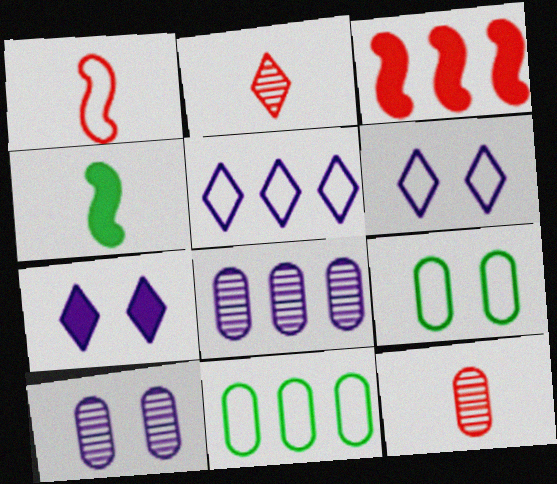[[1, 5, 9], 
[1, 6, 11]]